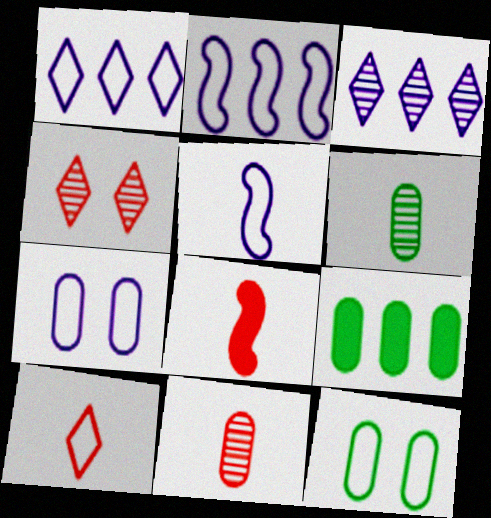[[1, 5, 7], 
[2, 10, 12], 
[3, 8, 12], 
[4, 5, 9], 
[6, 9, 12], 
[7, 9, 11], 
[8, 10, 11]]